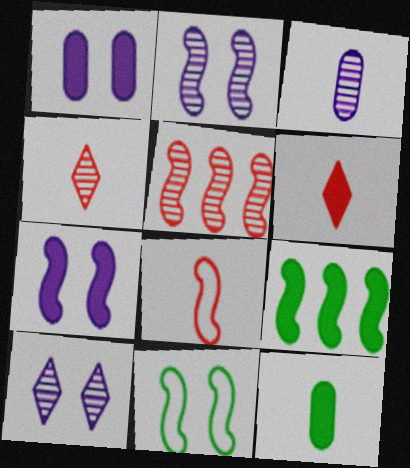[[1, 6, 9], 
[2, 8, 9]]